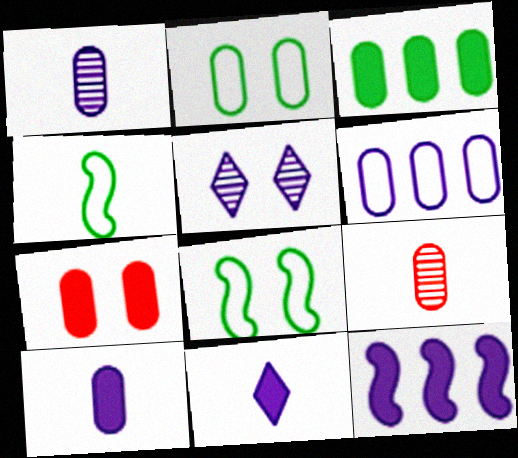[[3, 7, 10], 
[4, 9, 11], 
[5, 7, 8]]